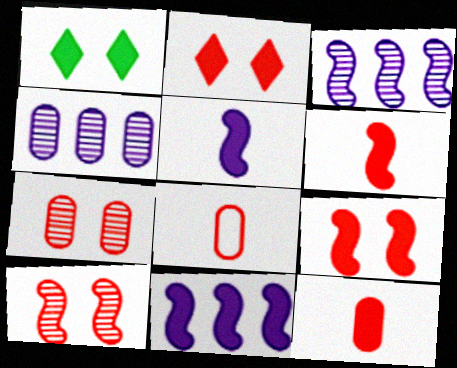[[1, 3, 8], 
[1, 11, 12]]